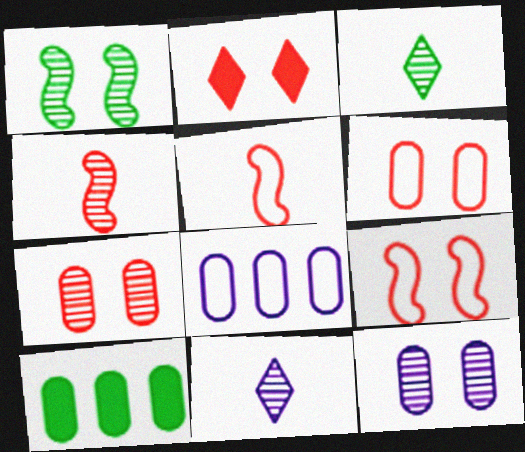[[2, 7, 9], 
[9, 10, 11]]